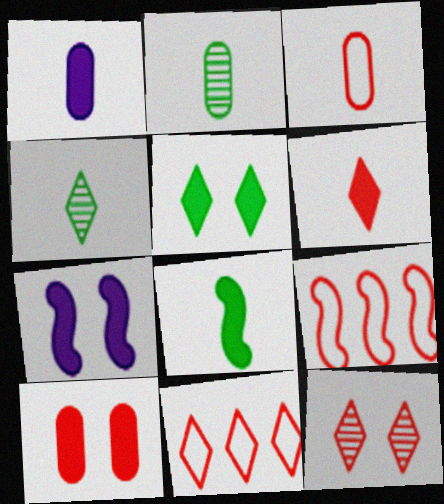[[1, 2, 3], 
[1, 6, 8], 
[2, 7, 11], 
[5, 7, 10], 
[6, 11, 12]]